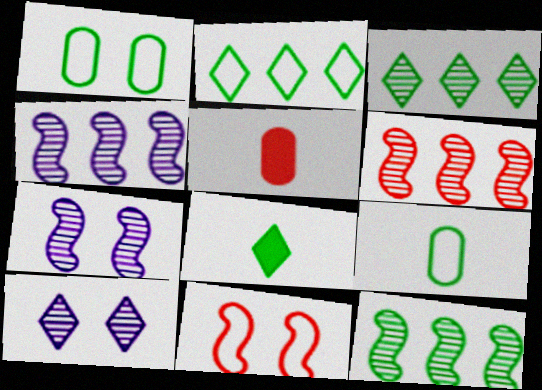[[1, 8, 12], 
[2, 5, 7], 
[4, 6, 12]]